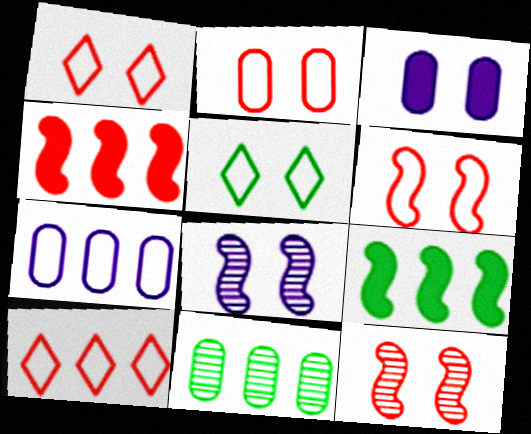[[1, 2, 6], 
[3, 5, 12]]